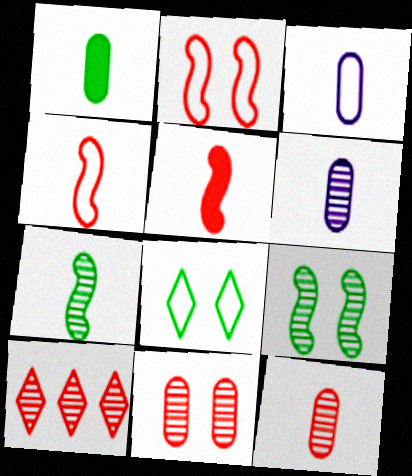[[1, 3, 12], 
[6, 9, 10]]